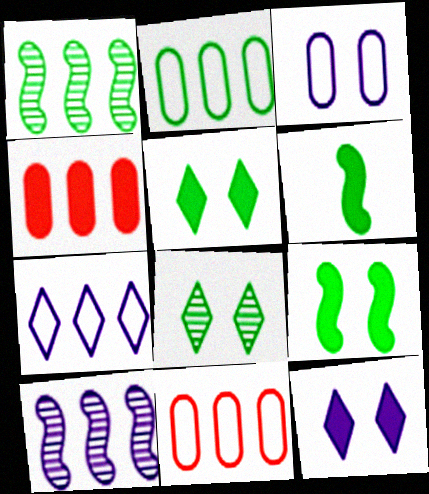[[1, 4, 7], 
[2, 6, 8], 
[4, 6, 12]]